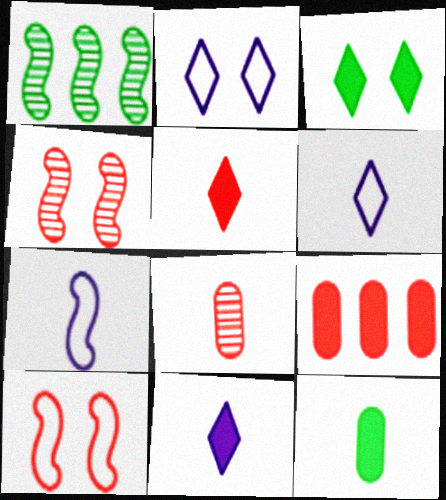[]